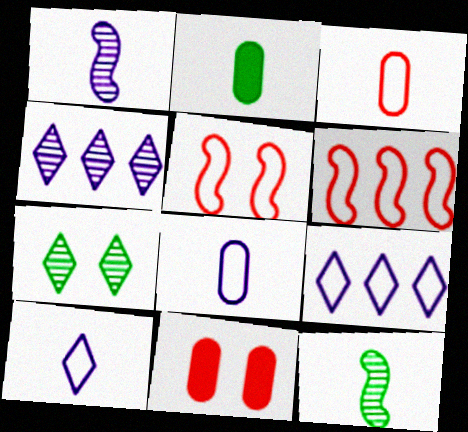[[2, 4, 5], 
[9, 11, 12]]